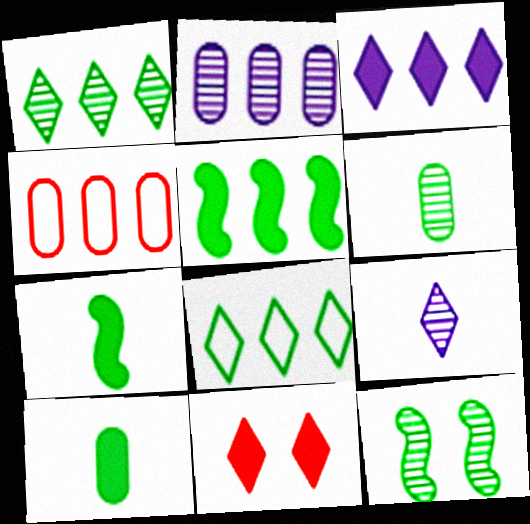[[1, 6, 12], 
[8, 9, 11], 
[8, 10, 12]]